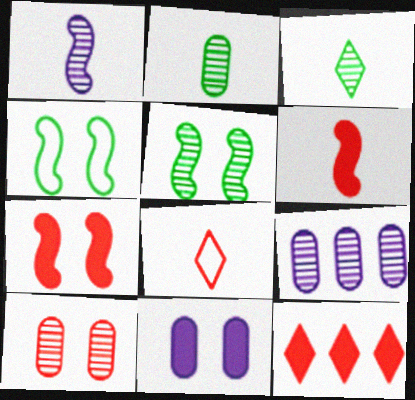[[2, 9, 10]]